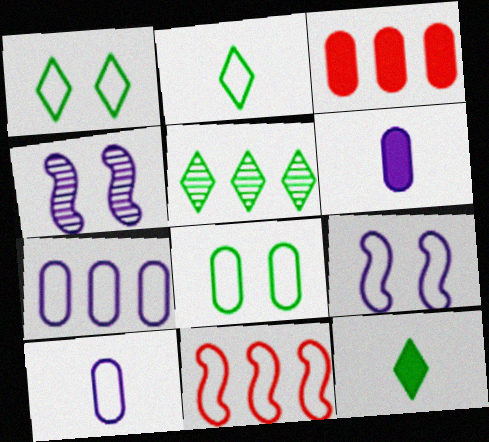[[1, 5, 12], 
[1, 10, 11], 
[2, 3, 4]]